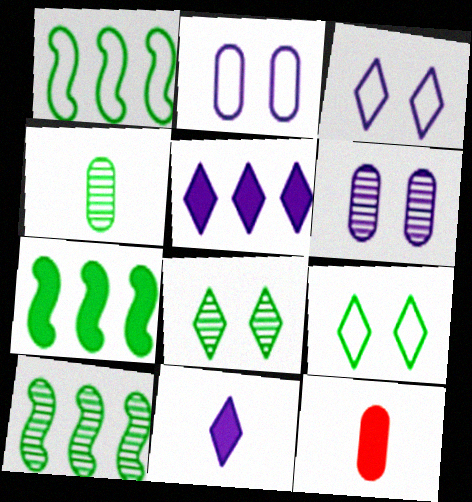[[1, 7, 10], 
[3, 10, 12], 
[4, 7, 9], 
[4, 8, 10]]